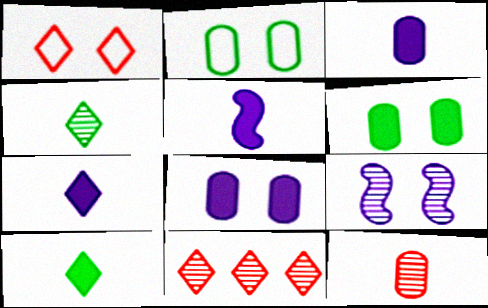[[1, 6, 9], 
[2, 5, 11], 
[3, 5, 7]]